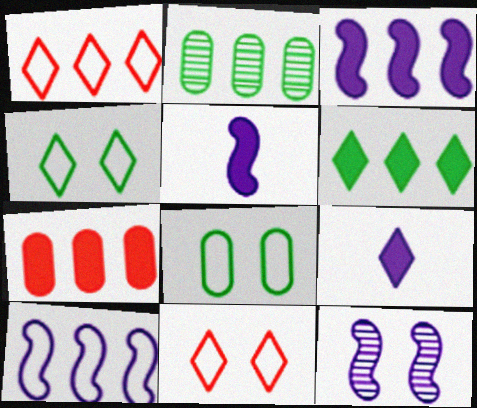[[1, 2, 3], 
[2, 5, 11], 
[3, 6, 7], 
[5, 10, 12]]